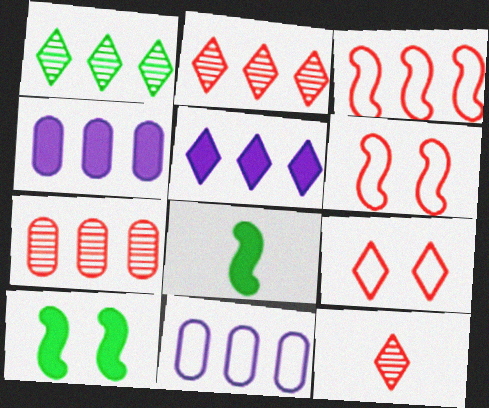[[1, 3, 4], 
[10, 11, 12]]